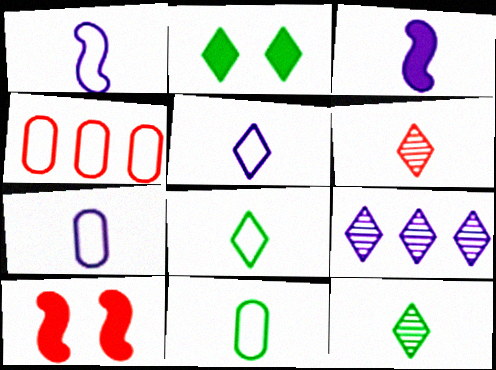[[1, 5, 7], 
[3, 6, 11], 
[4, 6, 10], 
[9, 10, 11]]